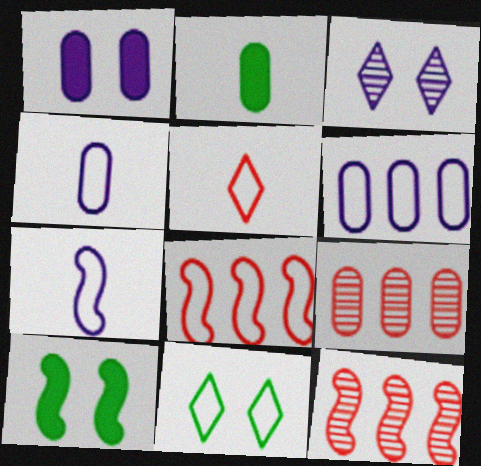[[2, 3, 8], 
[4, 8, 11], 
[7, 10, 12]]